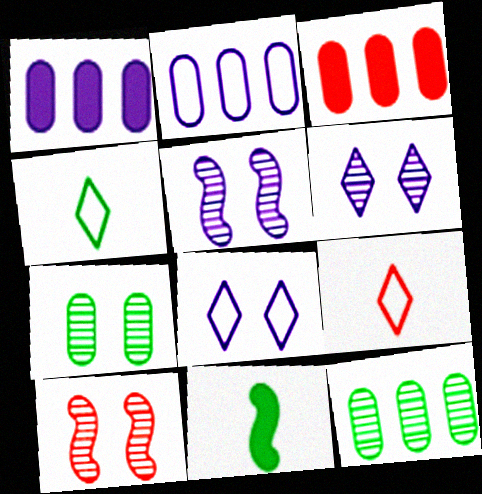[[1, 4, 10], 
[2, 3, 12], 
[3, 4, 5], 
[3, 9, 10], 
[6, 7, 10]]